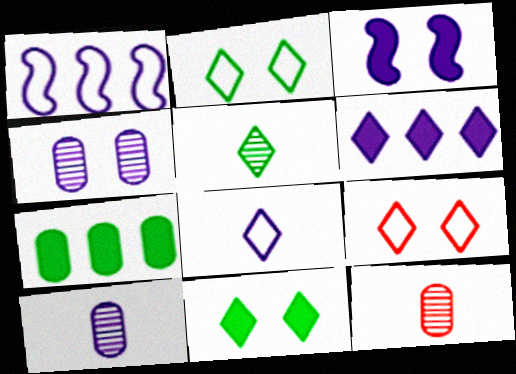[[1, 11, 12], 
[5, 6, 9]]